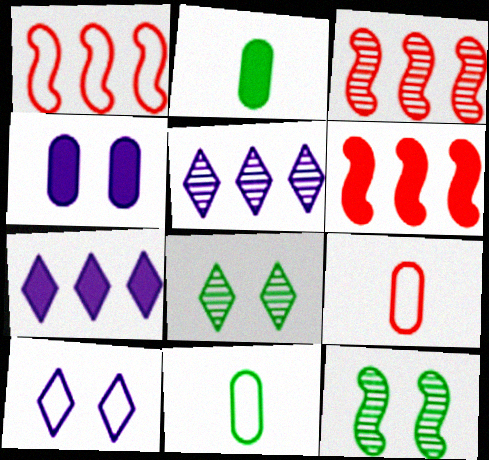[[1, 3, 6], 
[1, 10, 11], 
[2, 3, 10], 
[7, 9, 12]]